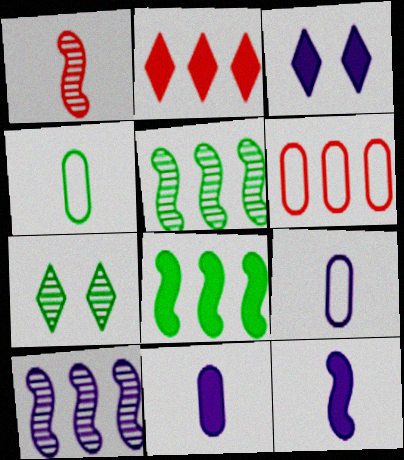[[3, 9, 10], 
[4, 7, 8], 
[6, 7, 12]]